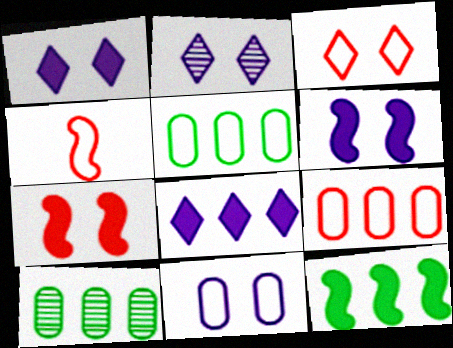[[1, 4, 10], 
[2, 6, 11], 
[3, 4, 9]]